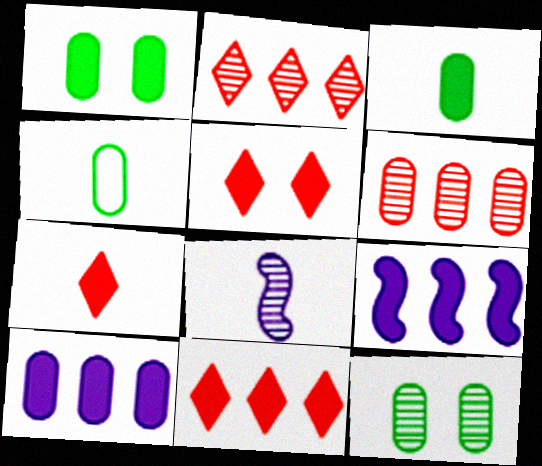[[1, 7, 9], 
[2, 8, 12], 
[3, 5, 9], 
[4, 7, 8], 
[5, 7, 11]]